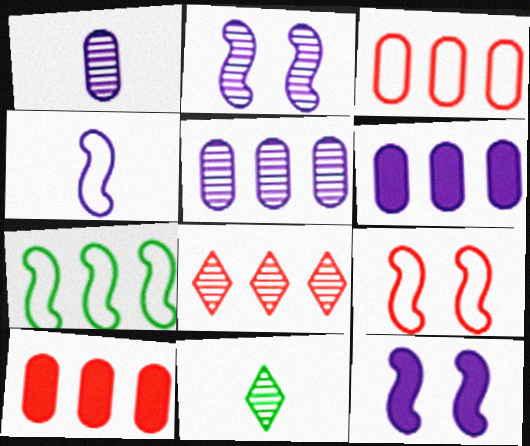[[3, 11, 12], 
[4, 7, 9], 
[6, 7, 8], 
[6, 9, 11]]